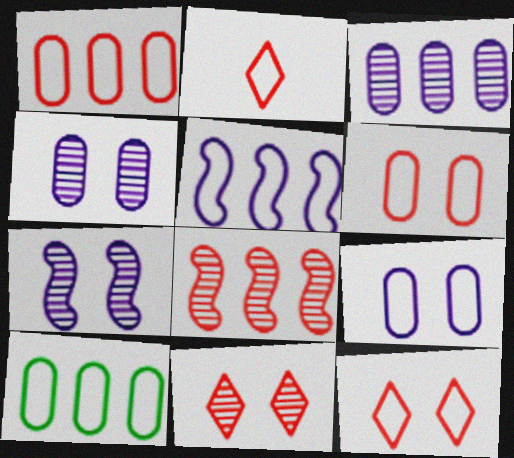[]